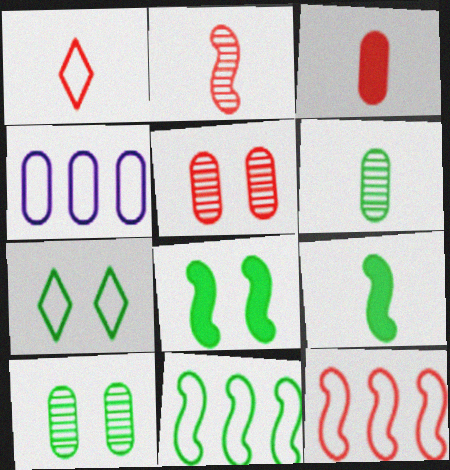[[1, 2, 3], 
[3, 4, 10], 
[7, 8, 10]]